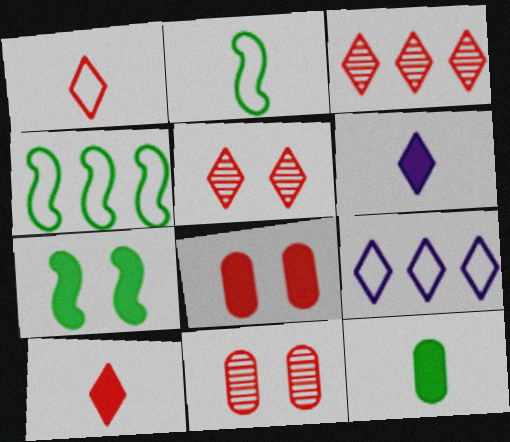[[4, 6, 11]]